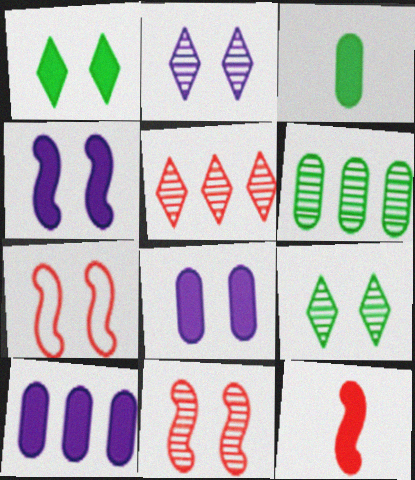[[1, 10, 12], 
[7, 8, 9]]